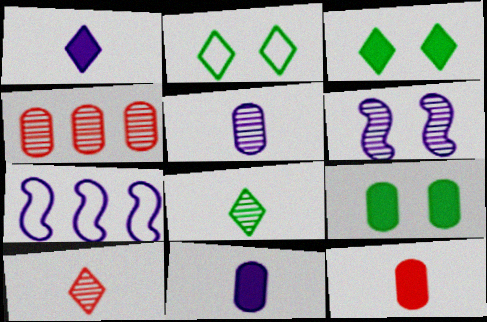[[4, 6, 8], 
[7, 9, 10]]